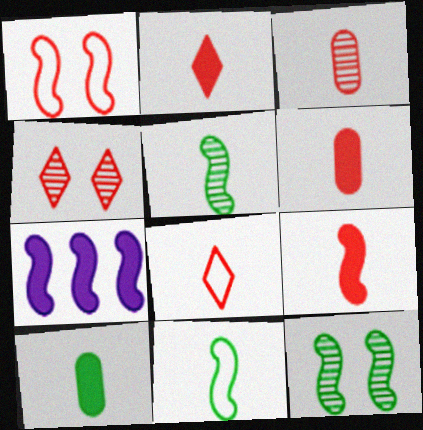[[1, 5, 7], 
[2, 6, 9], 
[3, 8, 9]]